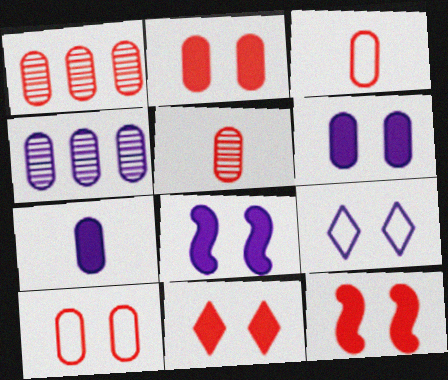[[1, 2, 3], 
[2, 11, 12]]